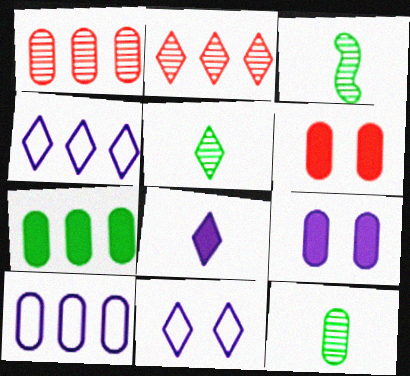[[1, 7, 10], 
[3, 4, 6], 
[3, 5, 12], 
[6, 10, 12]]